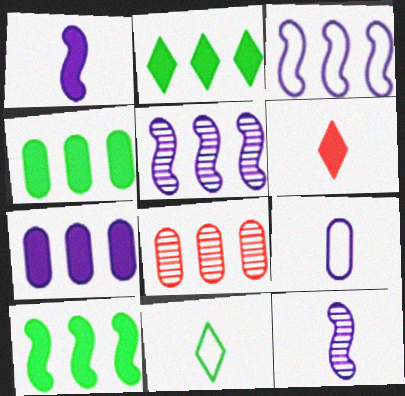[[2, 3, 8], 
[2, 4, 10]]